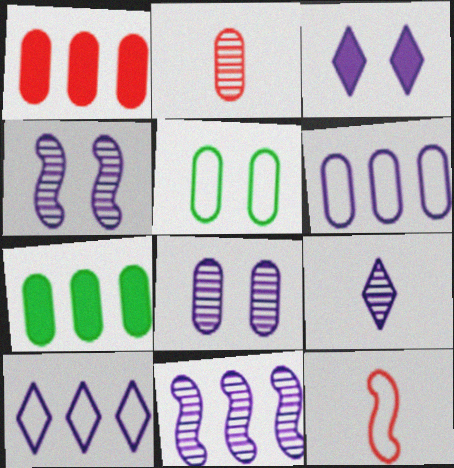[[3, 9, 10], 
[5, 10, 12], 
[8, 9, 11]]